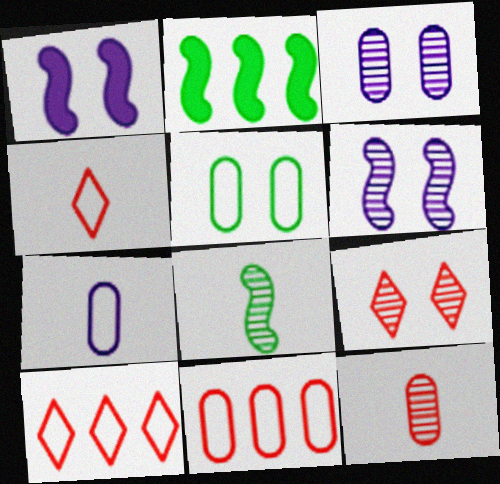[[1, 5, 9], 
[2, 3, 4], 
[2, 7, 9], 
[5, 7, 11]]